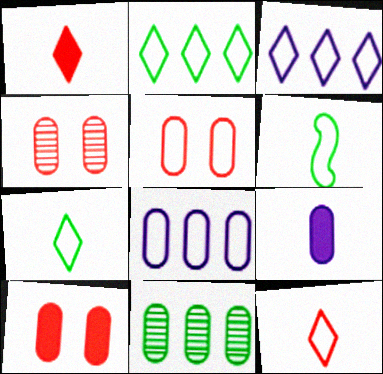[[3, 5, 6], 
[4, 5, 10], 
[5, 9, 11]]